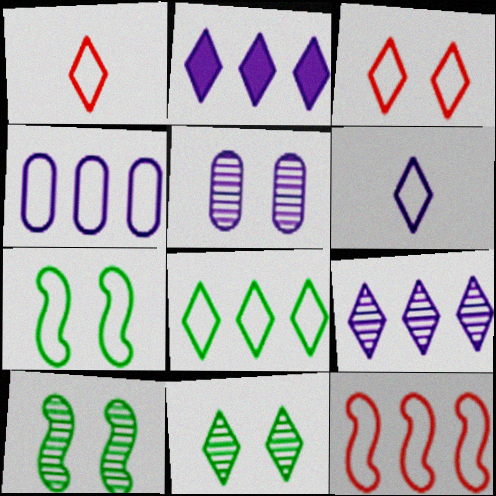[[1, 2, 11], 
[1, 4, 7], 
[3, 6, 8], 
[4, 8, 12]]